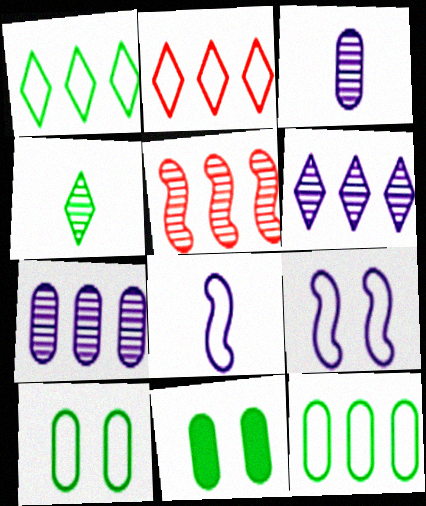[[2, 8, 10]]